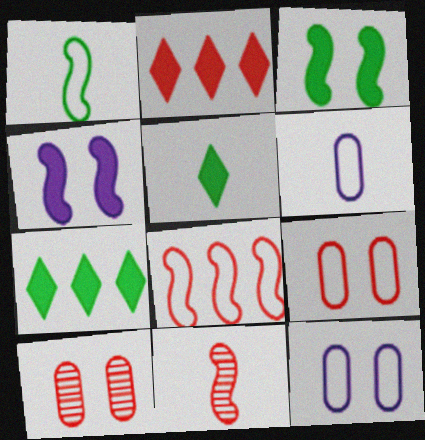[[2, 9, 11], 
[5, 6, 11], 
[7, 11, 12]]